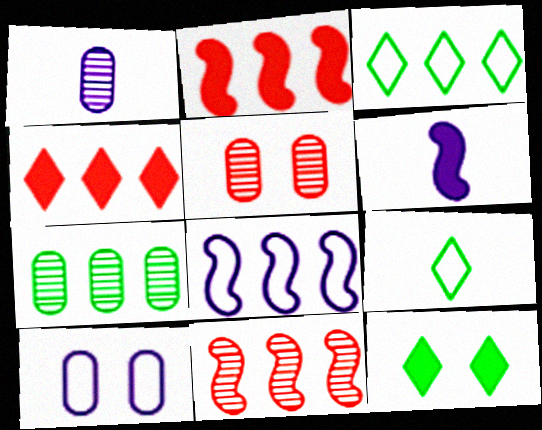[[1, 5, 7], 
[3, 5, 6], 
[4, 7, 8]]